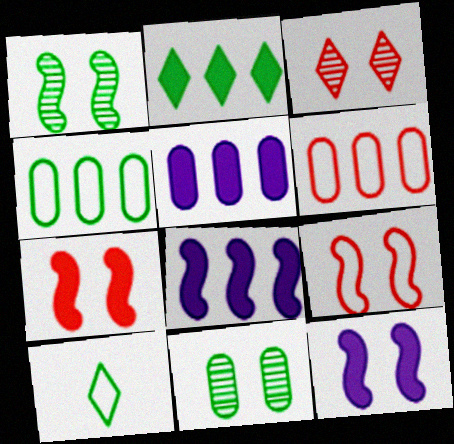[[1, 9, 12]]